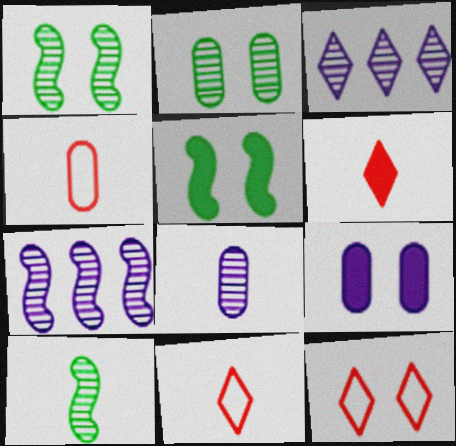[[1, 9, 12], 
[3, 4, 5]]